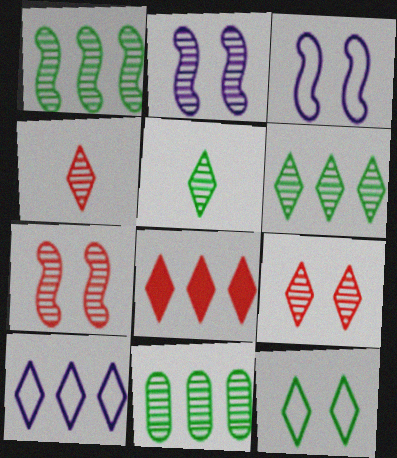[[1, 6, 11], 
[2, 4, 11], 
[6, 8, 10]]